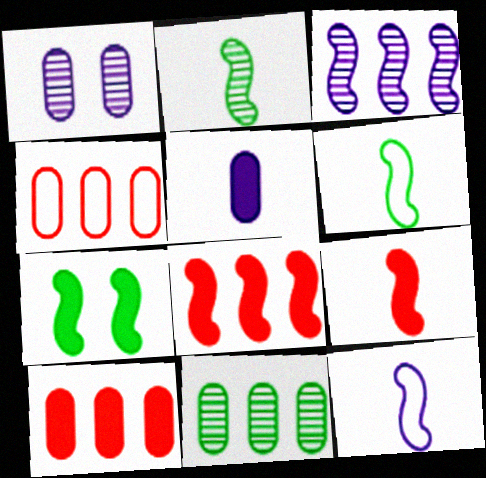[[2, 9, 12]]